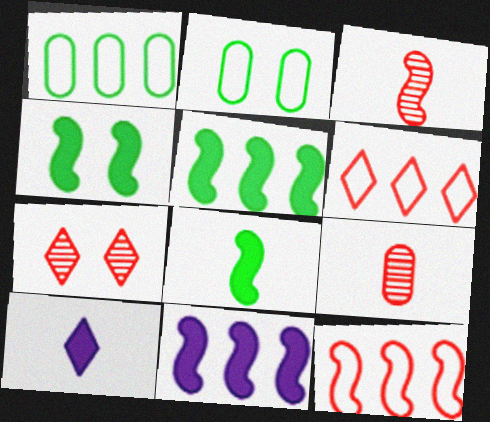[[4, 5, 8]]